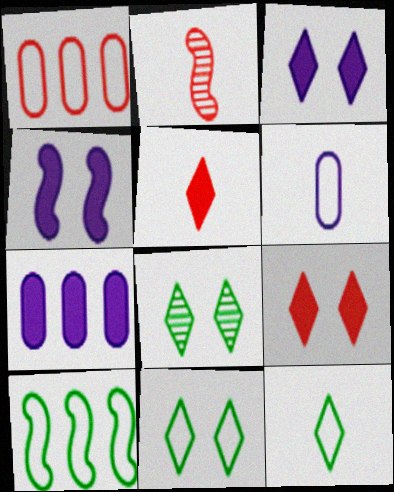[[1, 2, 9], 
[2, 4, 10], 
[2, 7, 11]]